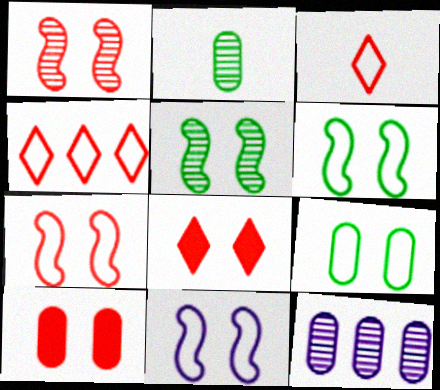[[6, 7, 11]]